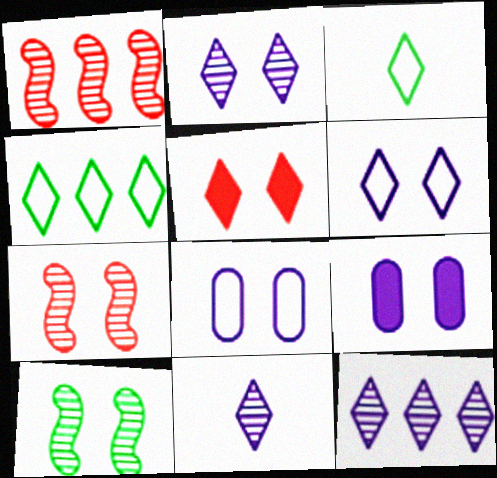[[1, 3, 9], 
[2, 11, 12], 
[3, 5, 12], 
[4, 5, 11], 
[5, 8, 10]]